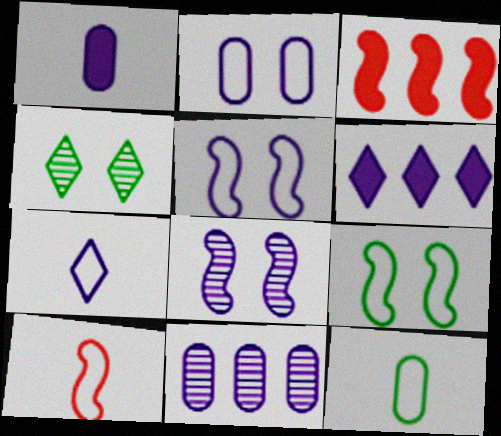[[1, 2, 11], 
[7, 10, 12]]